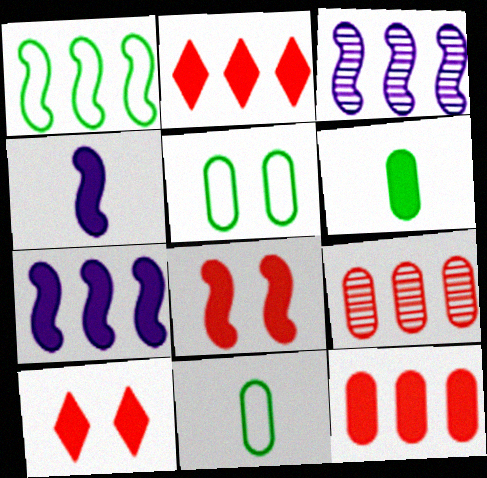[[3, 10, 11], 
[6, 7, 10]]